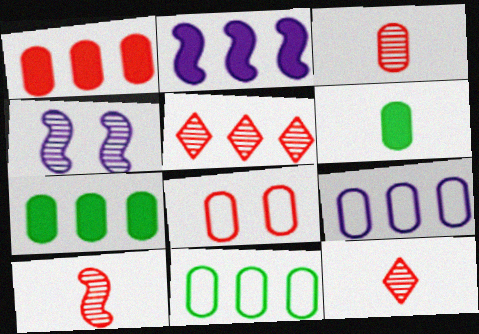[[1, 3, 8], 
[2, 5, 11], 
[3, 10, 12]]